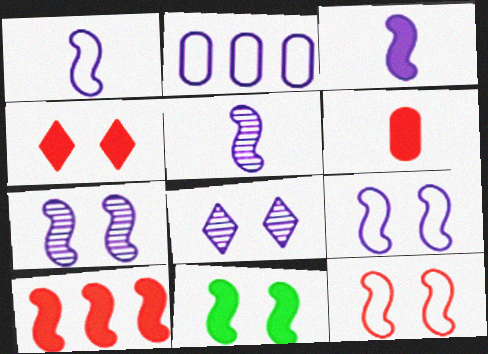[[1, 3, 5], 
[2, 3, 8], 
[3, 10, 11], 
[4, 6, 10], 
[7, 11, 12]]